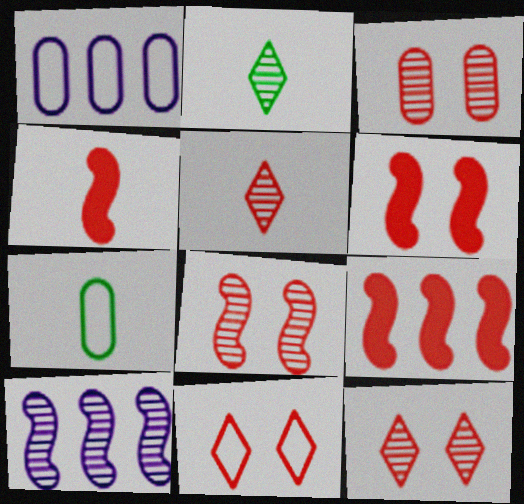[[1, 2, 6], 
[2, 3, 10], 
[3, 6, 11], 
[3, 8, 12], 
[4, 6, 9]]